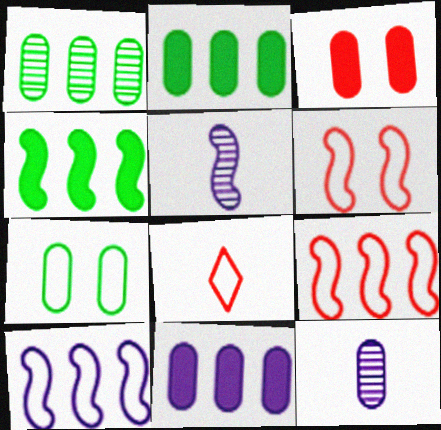[[4, 5, 6], 
[7, 8, 10]]